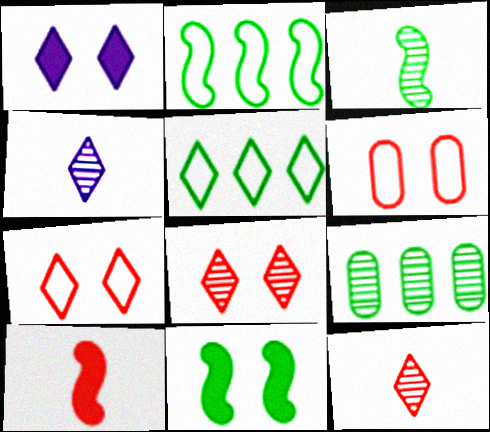[[1, 5, 12], 
[2, 3, 11]]